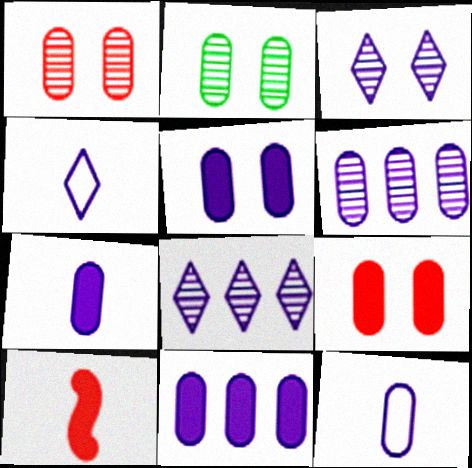[[5, 6, 12], 
[5, 7, 11]]